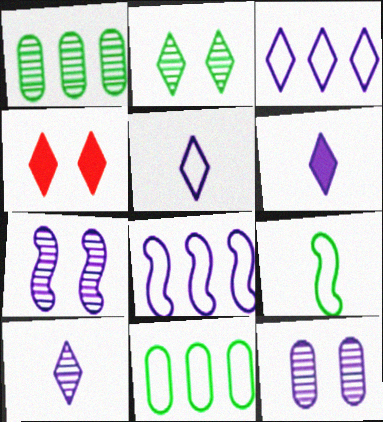[[5, 6, 10], 
[6, 8, 12]]